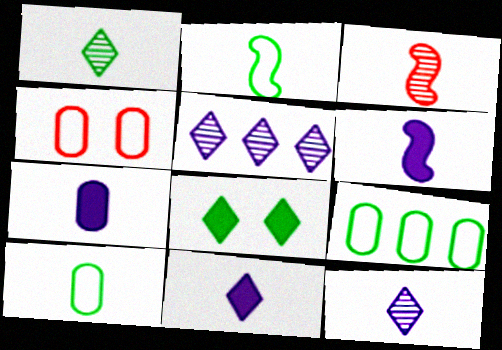[[2, 3, 6], 
[3, 10, 11], 
[6, 7, 11]]